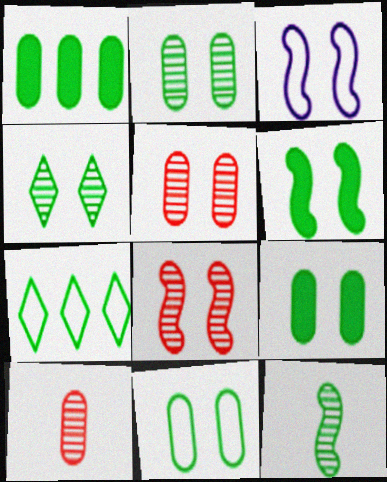[[2, 9, 11], 
[3, 6, 8], 
[4, 6, 11], 
[7, 9, 12]]